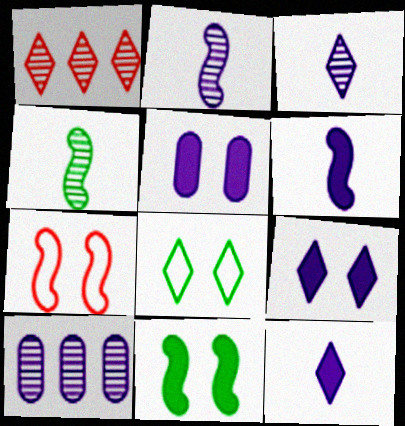[[1, 8, 12]]